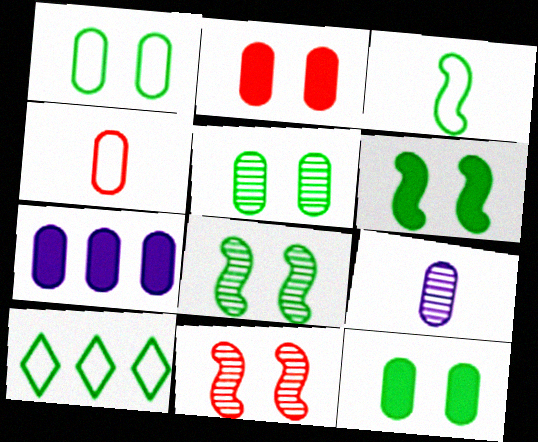[[1, 3, 10], 
[1, 5, 12], 
[4, 5, 7]]